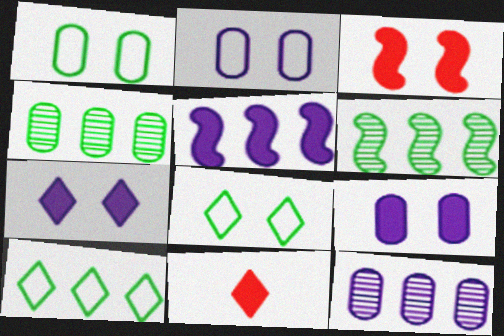[[2, 6, 11]]